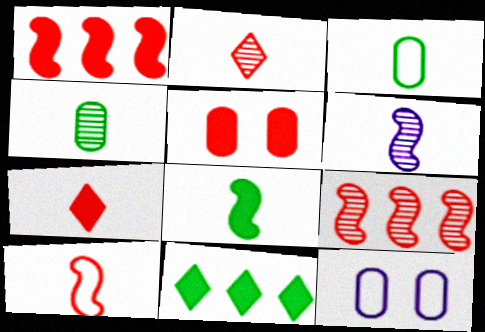[[1, 5, 7], 
[2, 4, 6], 
[3, 6, 7], 
[6, 8, 10]]